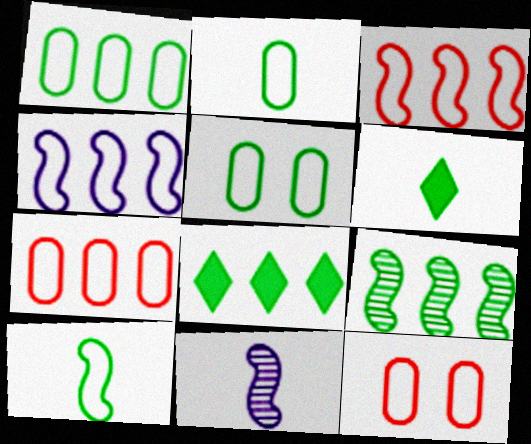[[1, 2, 5], 
[1, 8, 9], 
[5, 6, 9], 
[8, 11, 12]]